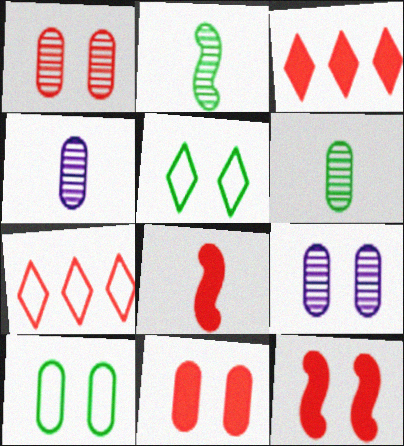[[1, 7, 8], 
[3, 8, 11], 
[5, 9, 12], 
[9, 10, 11]]